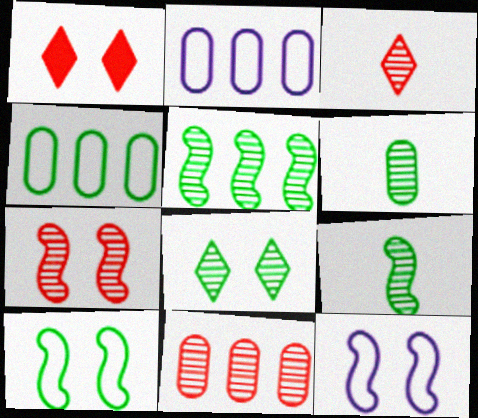[[1, 2, 9], 
[3, 7, 11], 
[5, 6, 8]]